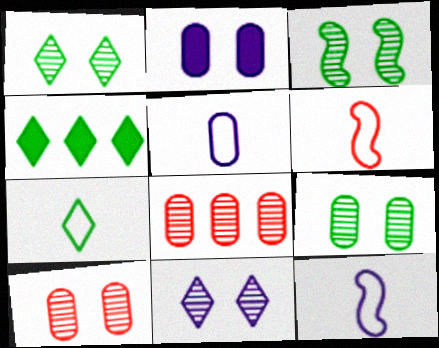[[1, 3, 9], 
[1, 4, 7], 
[3, 10, 11], 
[4, 10, 12], 
[5, 6, 7]]